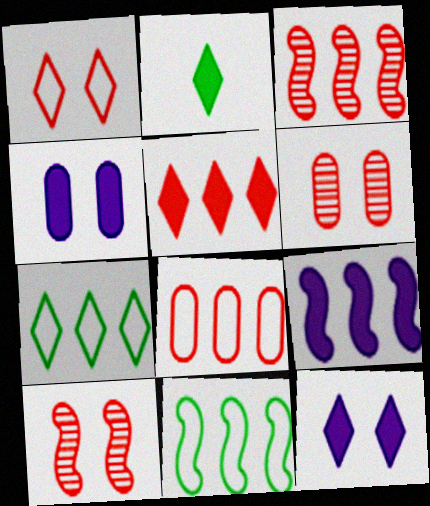[[2, 5, 12], 
[3, 5, 8], 
[3, 9, 11]]